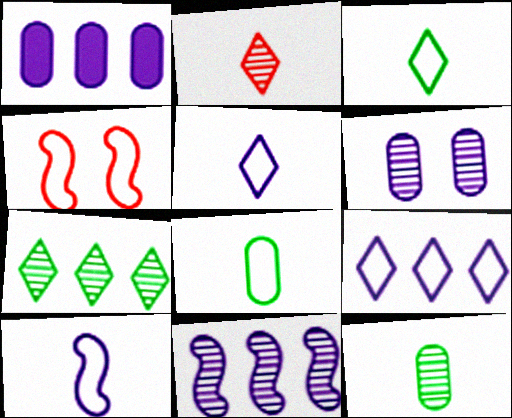[[1, 9, 11], 
[4, 8, 9]]